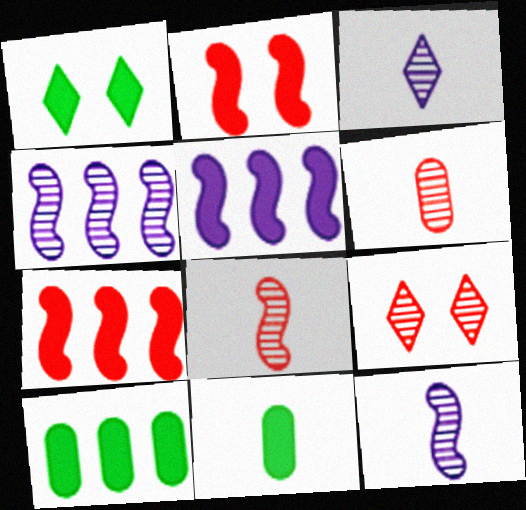[]